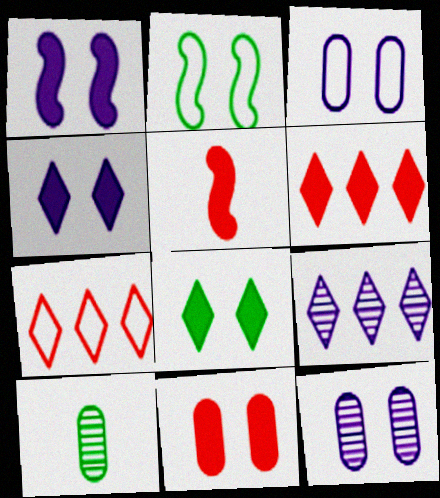[[1, 7, 10], 
[1, 8, 11], 
[5, 6, 11]]